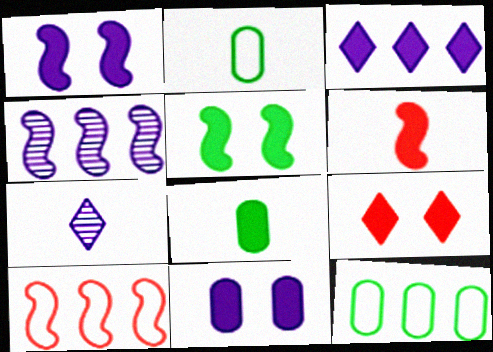[[2, 4, 9], 
[2, 6, 7], 
[5, 9, 11]]